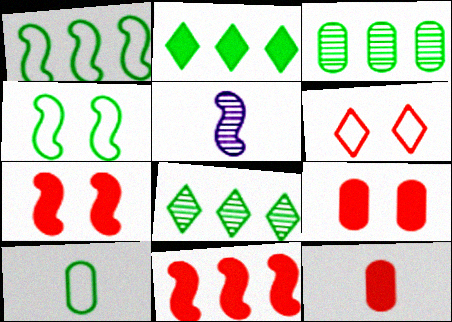[[1, 2, 3], 
[1, 5, 7], 
[4, 5, 11]]